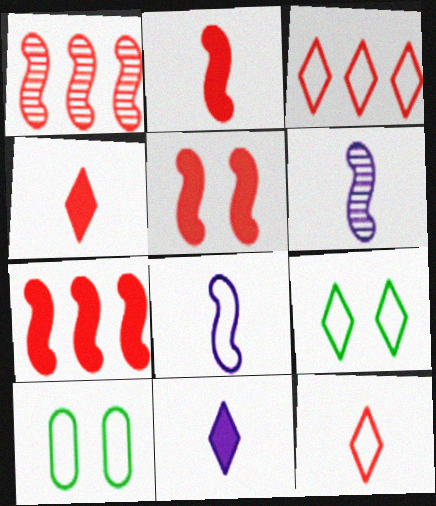[[1, 10, 11], 
[2, 5, 7], 
[3, 8, 10]]